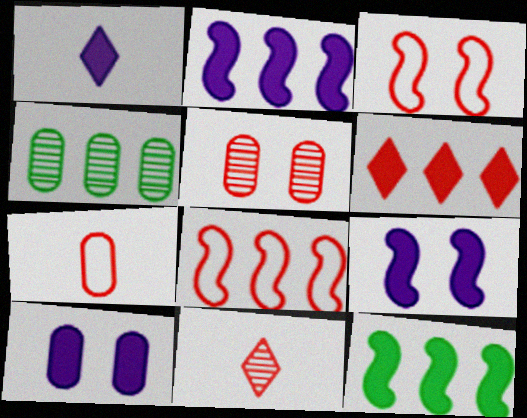[[1, 2, 10], 
[1, 3, 4], 
[4, 7, 10]]